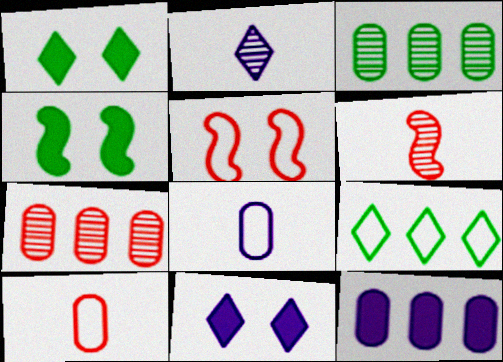[[5, 8, 9]]